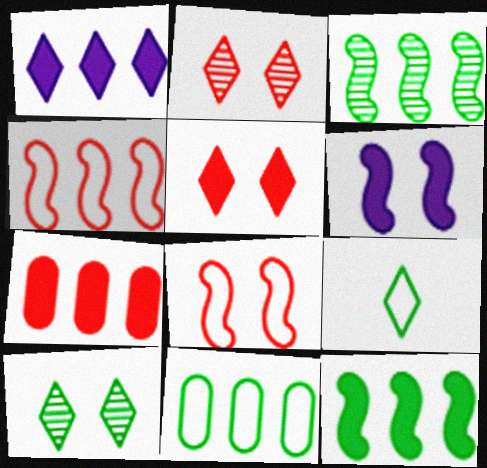[[1, 2, 9], 
[1, 7, 12]]